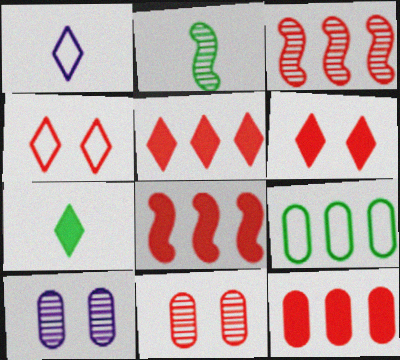[[5, 8, 12]]